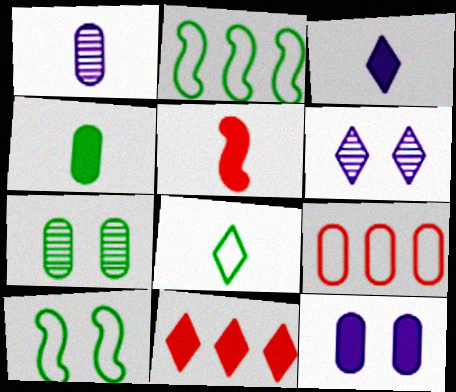[[1, 5, 8], 
[1, 10, 11], 
[3, 4, 5], 
[6, 8, 11]]